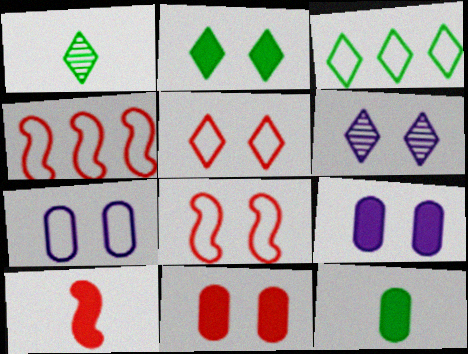[[1, 2, 3], 
[1, 4, 9], 
[2, 5, 6], 
[4, 6, 12]]